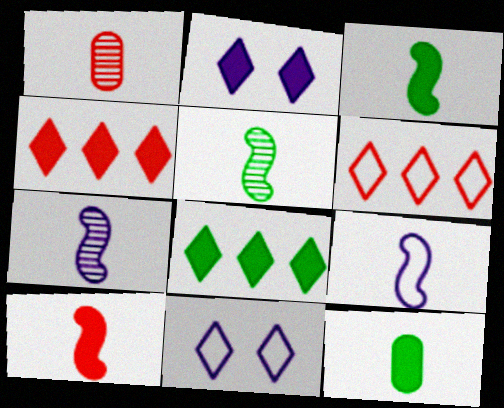[[5, 9, 10]]